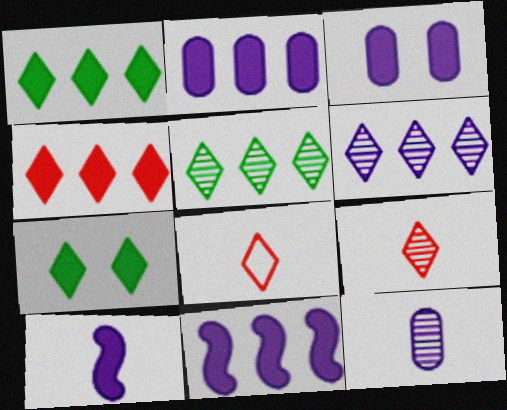[[6, 7, 8]]